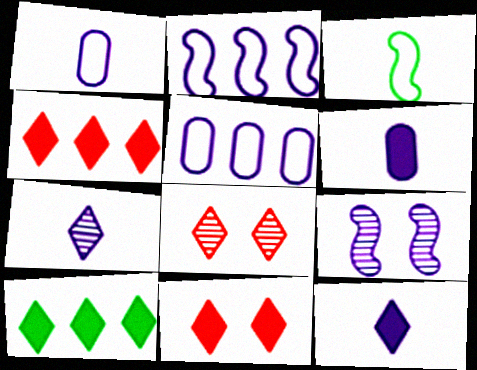[[5, 9, 12], 
[10, 11, 12]]